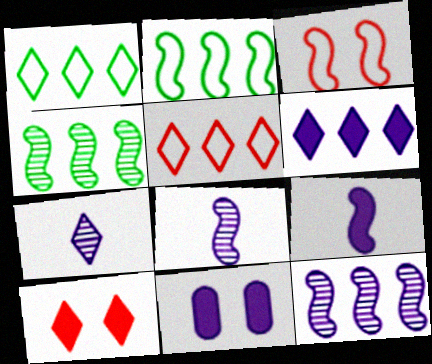[[1, 7, 10], 
[3, 4, 9], 
[6, 9, 11]]